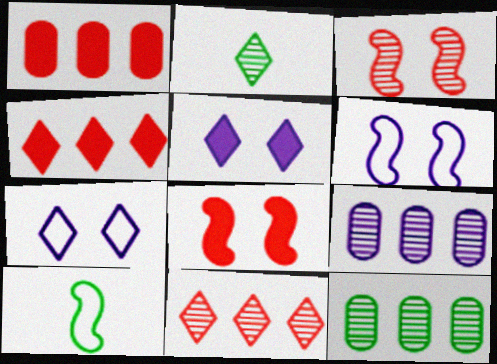[[1, 2, 6], 
[2, 3, 9], 
[2, 4, 7]]